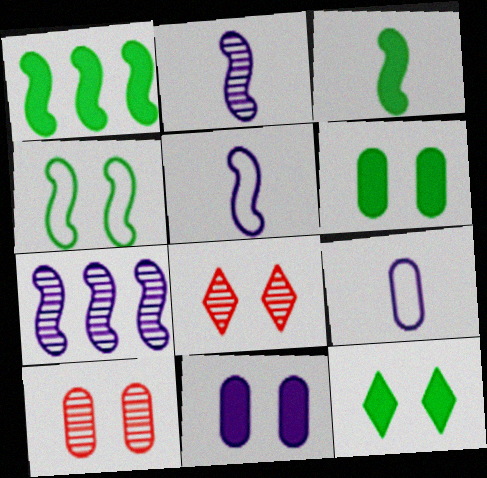[[1, 8, 9], 
[4, 8, 11]]